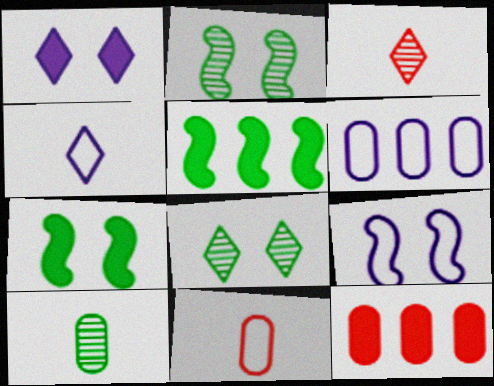[[2, 4, 12], 
[3, 6, 7], 
[4, 6, 9]]